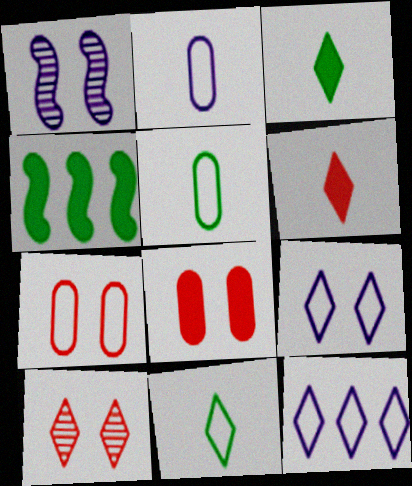[[2, 4, 10], 
[3, 10, 12]]